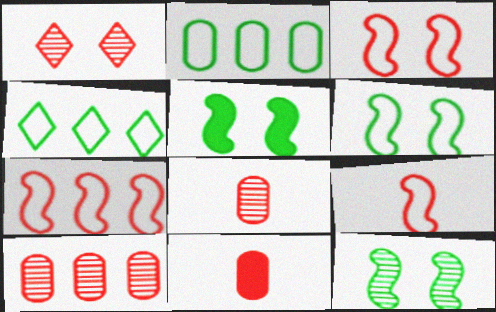[[1, 7, 11], 
[3, 7, 9], 
[5, 6, 12]]